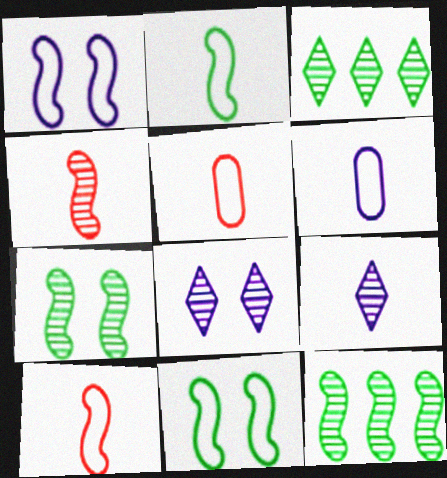[]